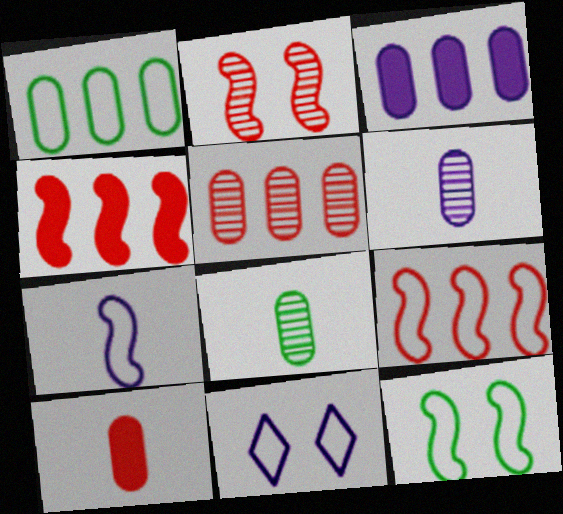[[1, 3, 5], 
[4, 8, 11], 
[7, 9, 12]]